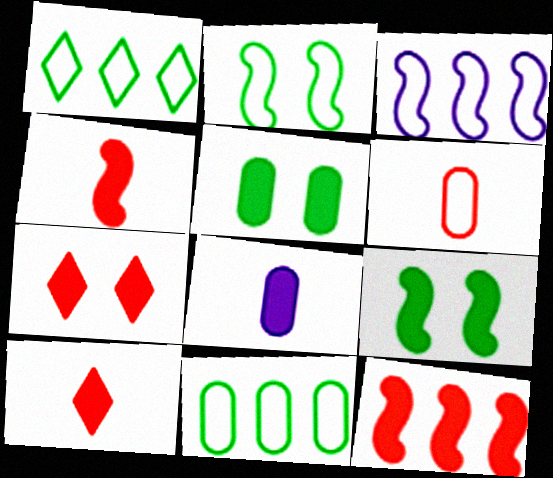[]